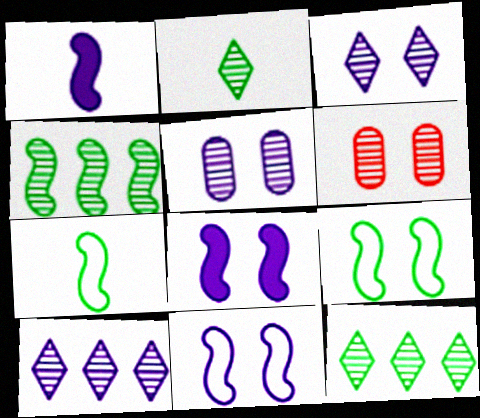[]